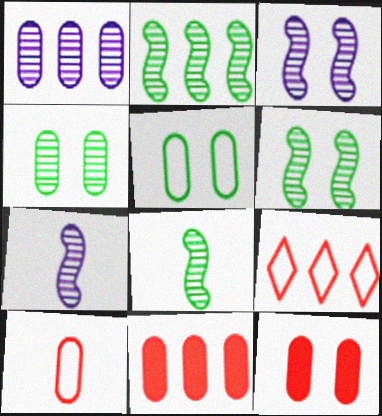[[2, 6, 8]]